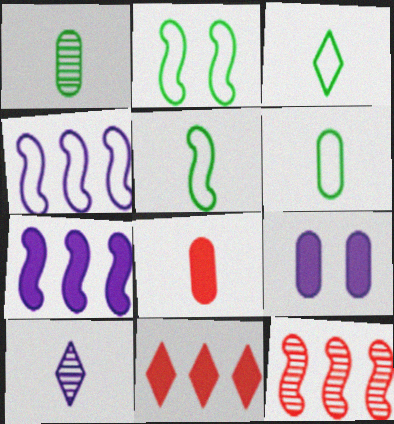[[3, 5, 6], 
[3, 9, 12], 
[4, 9, 10], 
[5, 8, 10]]